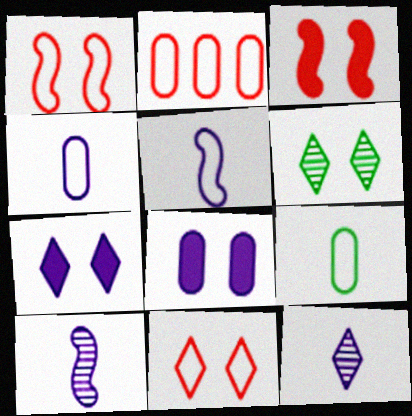[[1, 6, 8], 
[6, 7, 11]]